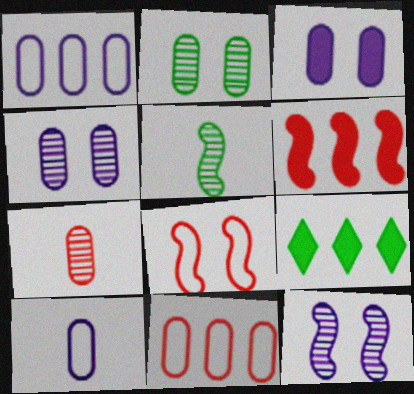[]